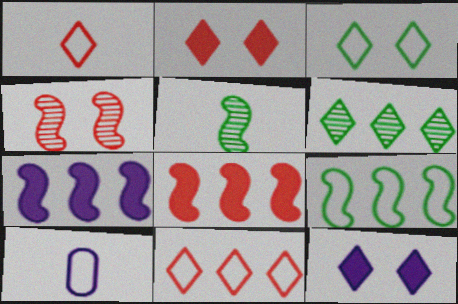[[1, 6, 12]]